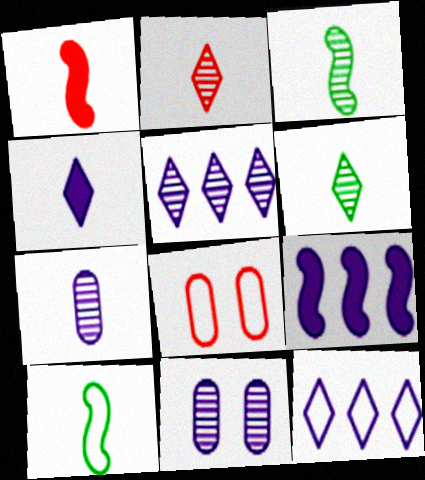[[2, 3, 7], 
[6, 8, 9], 
[8, 10, 12]]